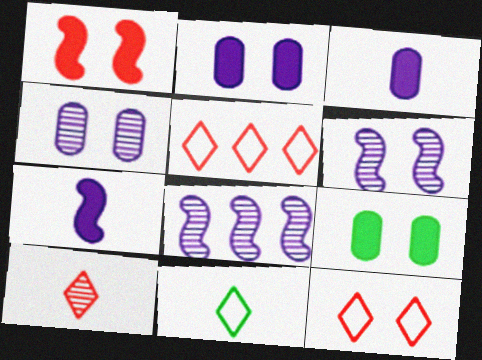[[6, 9, 12]]